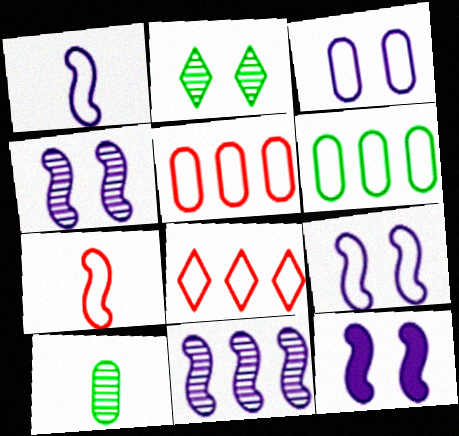[[1, 11, 12], 
[4, 9, 12], 
[8, 10, 12]]